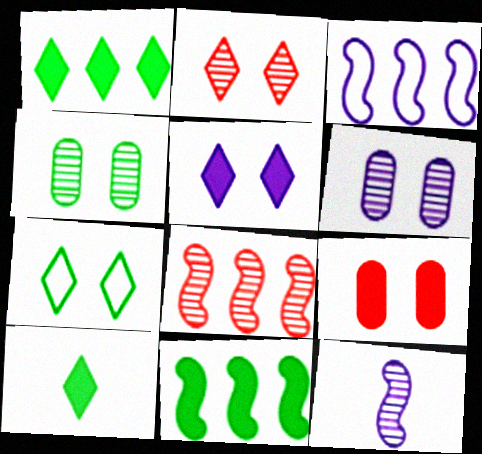[[2, 5, 7], 
[3, 8, 11]]